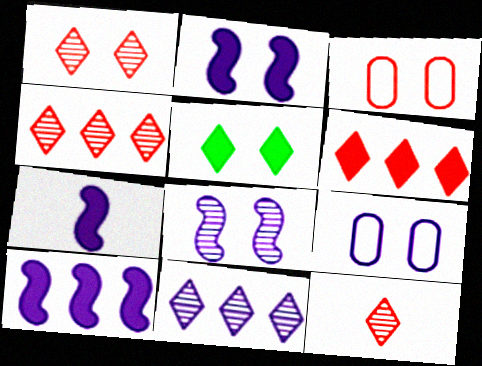[[1, 4, 12], 
[2, 7, 10], 
[3, 5, 8], 
[7, 9, 11]]